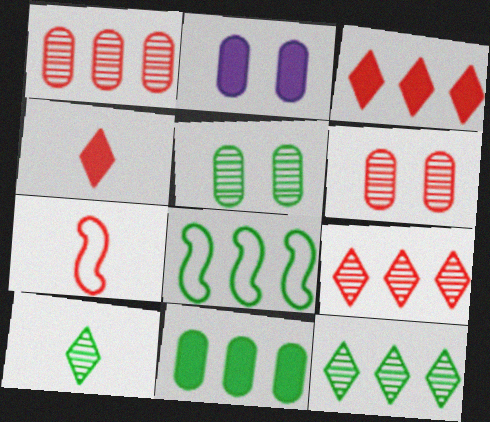[[2, 7, 12], 
[3, 6, 7], 
[8, 11, 12]]